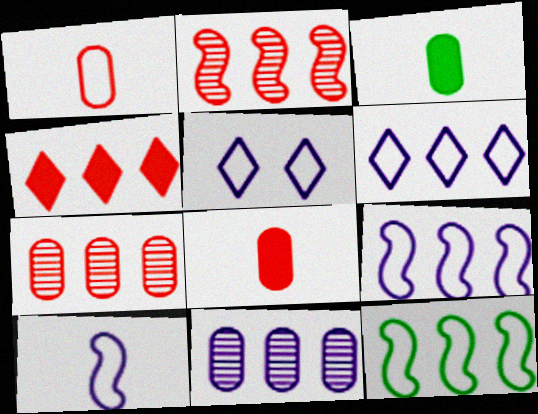[[1, 5, 12], 
[2, 3, 5], 
[4, 11, 12]]